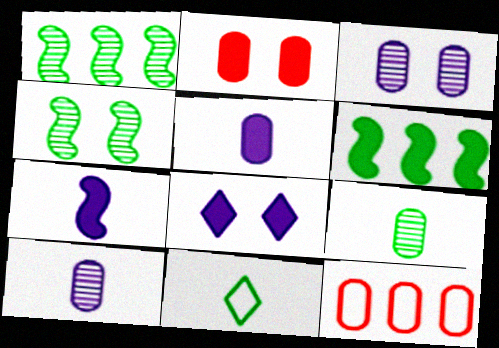[]